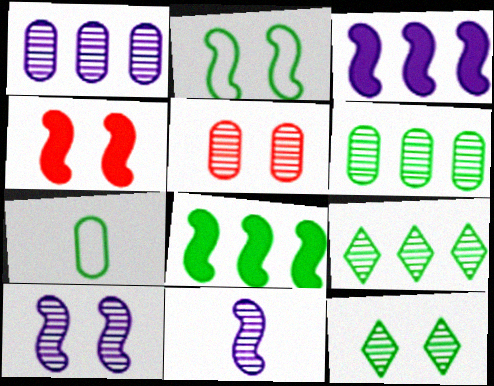[[2, 4, 10], 
[5, 9, 11], 
[5, 10, 12], 
[7, 8, 12]]